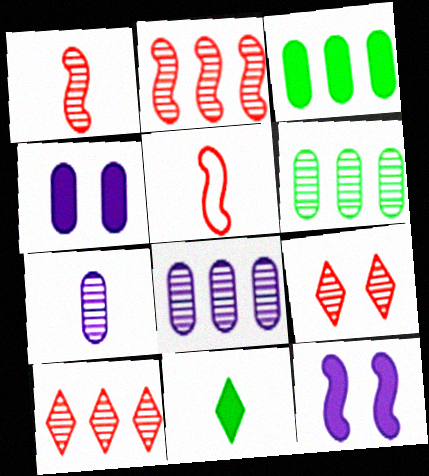[[5, 7, 11]]